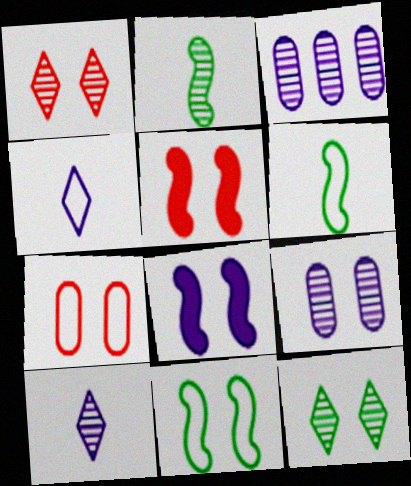[[1, 2, 3], 
[1, 5, 7], 
[3, 4, 8], 
[7, 8, 12]]